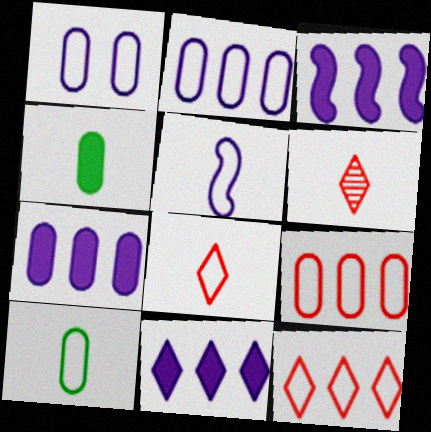[[1, 9, 10], 
[3, 7, 11], 
[4, 5, 6], 
[5, 8, 10]]